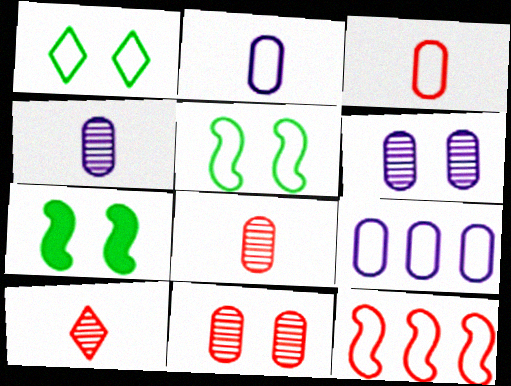[[1, 2, 12], 
[7, 9, 10]]